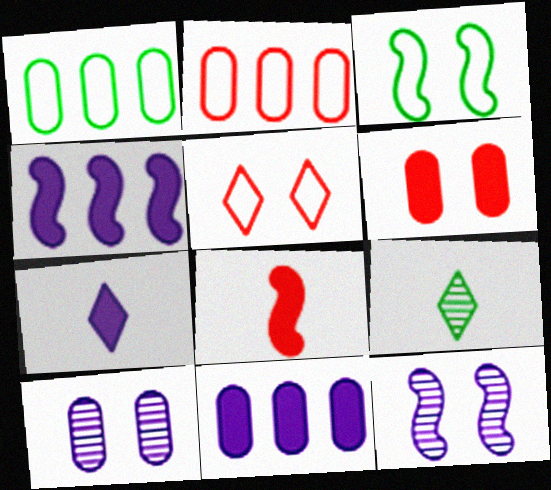[]